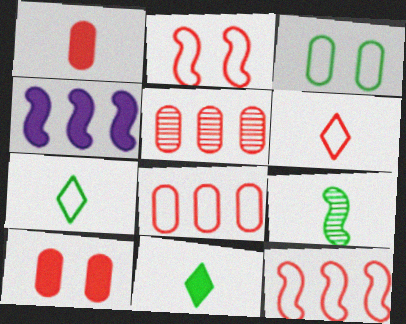[[2, 4, 9], 
[2, 6, 8], 
[4, 10, 11]]